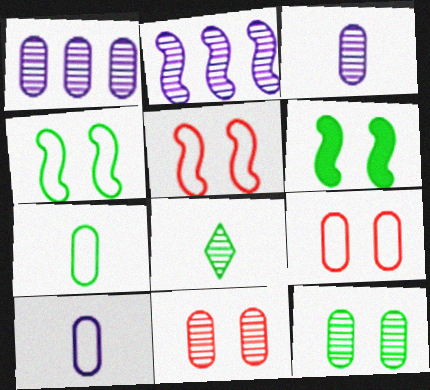[[2, 8, 11]]